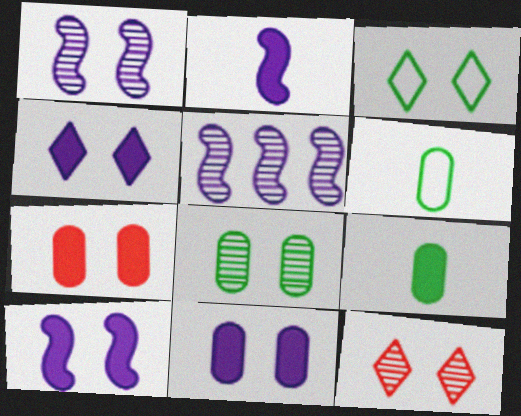[[1, 3, 7], 
[1, 8, 12], 
[3, 4, 12], 
[4, 10, 11]]